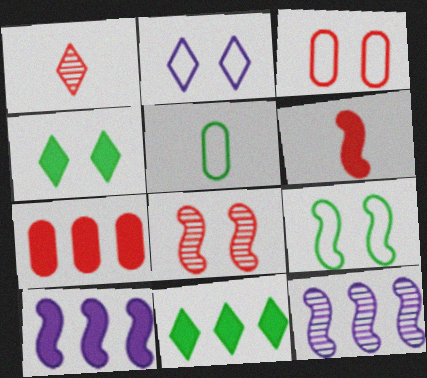[[1, 2, 11], 
[2, 3, 9], 
[6, 9, 12], 
[7, 10, 11]]